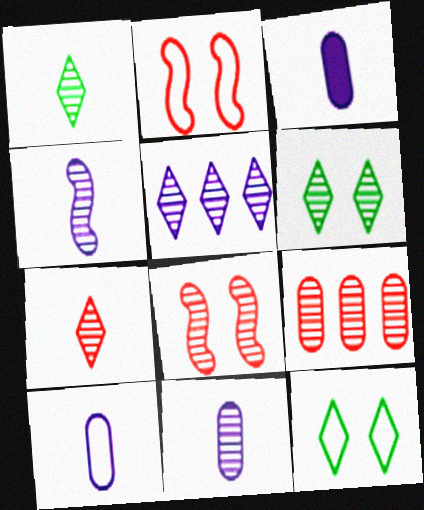[[3, 10, 11], 
[4, 6, 9], 
[5, 6, 7], 
[7, 8, 9]]